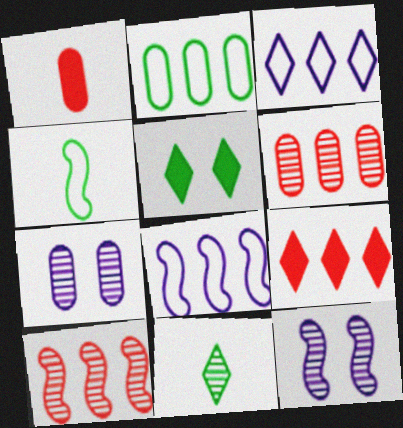[[1, 2, 7], 
[4, 7, 9], 
[6, 11, 12], 
[7, 10, 11]]